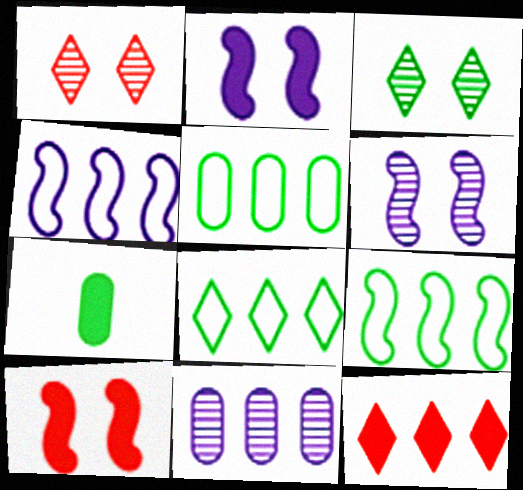[[1, 4, 7], 
[2, 7, 12], 
[3, 7, 9], 
[5, 8, 9], 
[9, 11, 12]]